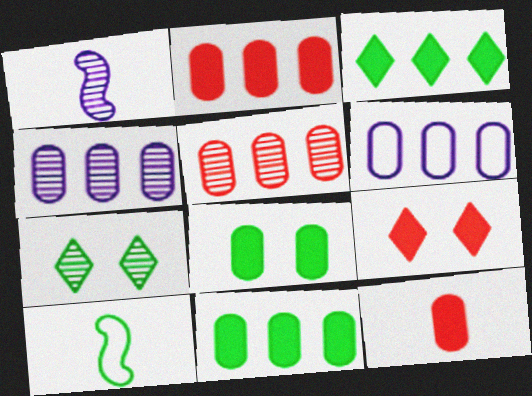[[1, 5, 7], 
[4, 9, 10], 
[5, 6, 11], 
[7, 10, 11]]